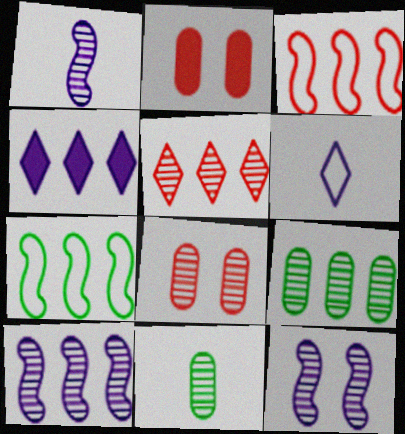[[1, 10, 12], 
[3, 4, 9], 
[5, 9, 10], 
[5, 11, 12]]